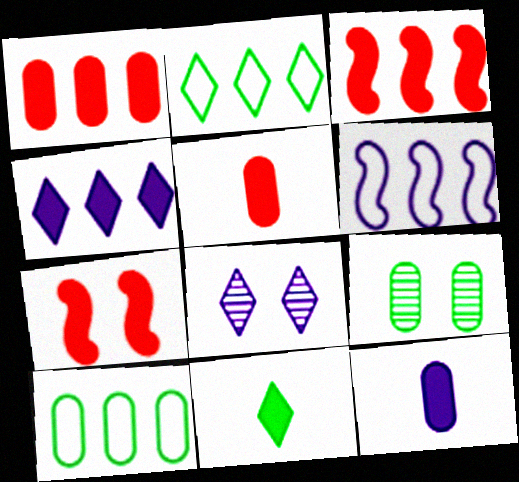[[6, 8, 12]]